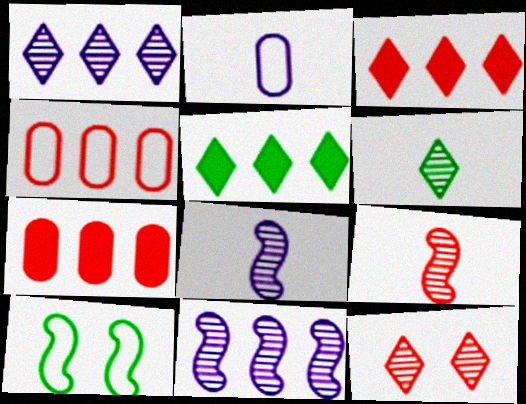[[1, 6, 12], 
[4, 5, 11]]